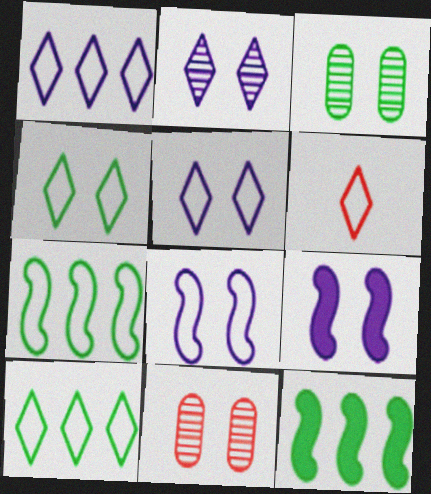[[1, 4, 6], 
[4, 9, 11], 
[5, 6, 10]]